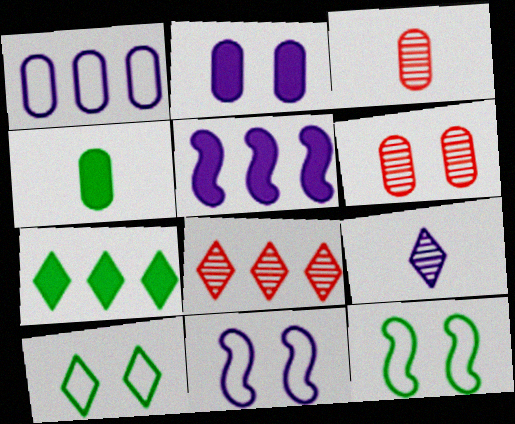[[1, 4, 6], 
[3, 5, 10], 
[3, 7, 11], 
[4, 8, 11]]